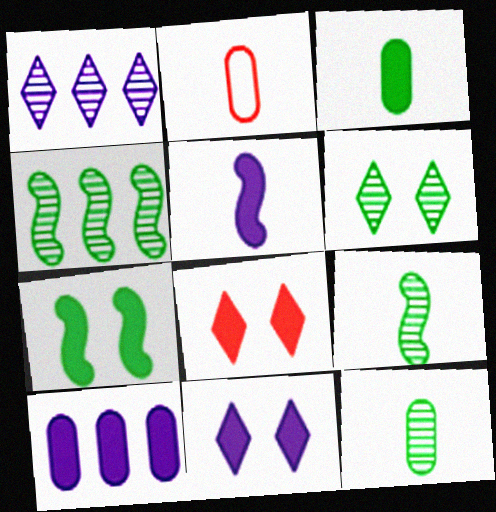[[1, 2, 7], 
[2, 4, 11], 
[4, 6, 12], 
[5, 10, 11]]